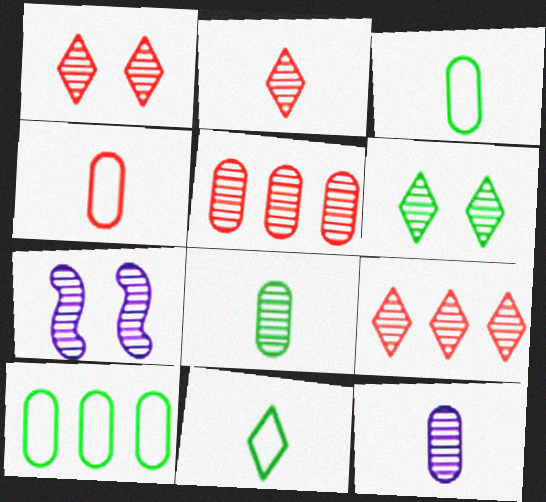[[1, 2, 9], 
[7, 8, 9]]